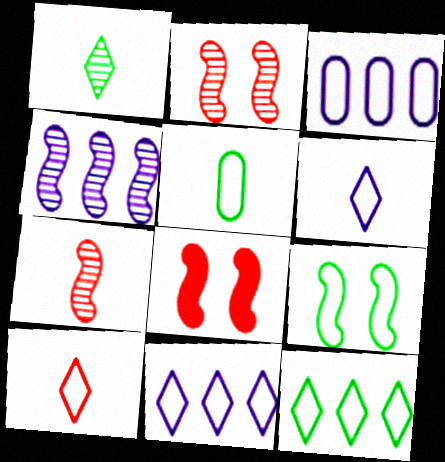[[1, 3, 8], 
[3, 9, 10], 
[5, 9, 12]]